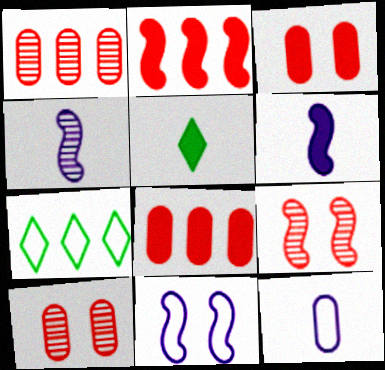[[1, 5, 11], 
[3, 4, 7], 
[6, 7, 10]]